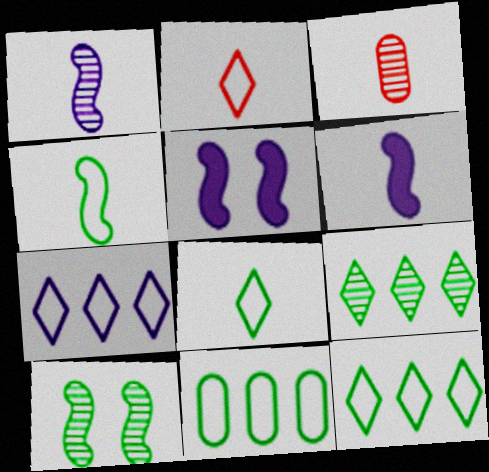[[3, 5, 12], 
[3, 6, 8]]